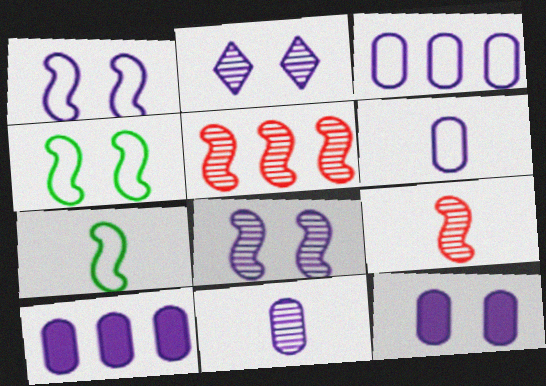[[1, 2, 12], 
[3, 11, 12]]